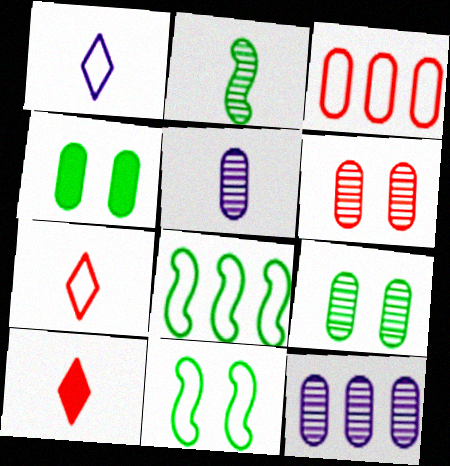[[1, 3, 11], 
[3, 4, 5], 
[10, 11, 12]]